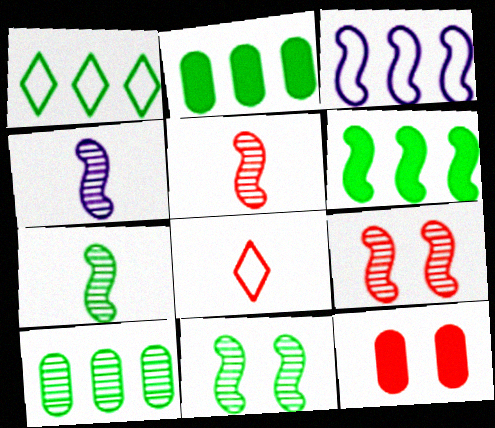[[1, 4, 12], 
[1, 6, 10], 
[4, 5, 7]]